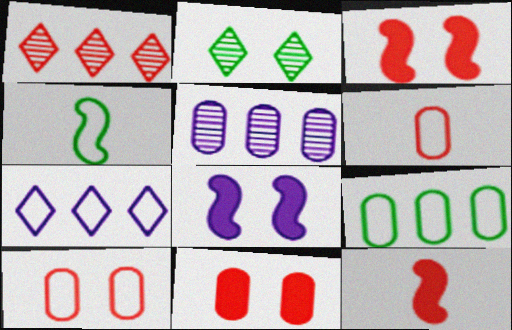[[1, 3, 6], 
[1, 10, 12], 
[2, 8, 10], 
[4, 7, 10]]